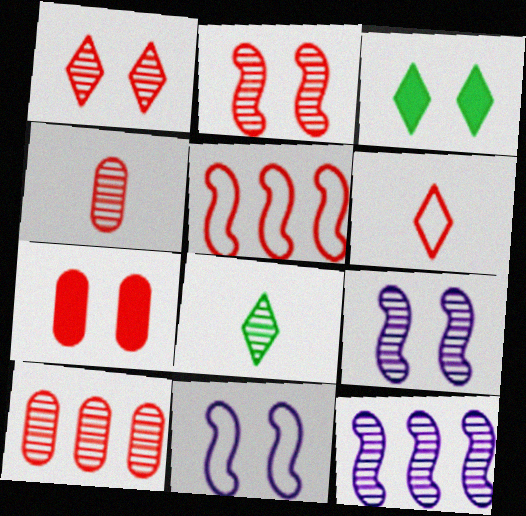[[8, 9, 10]]